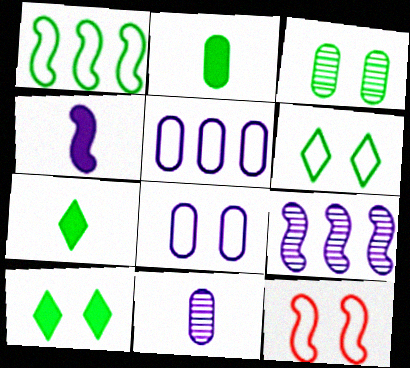[[1, 3, 7], 
[6, 8, 12]]